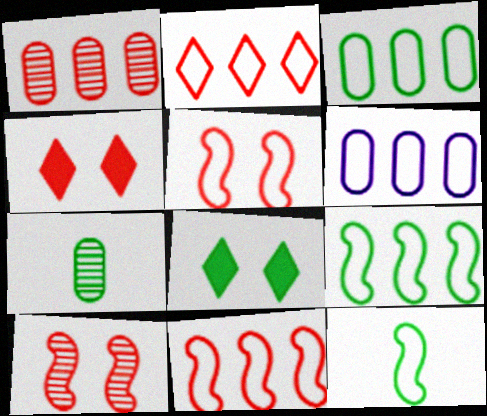[[2, 6, 9], 
[7, 8, 9]]